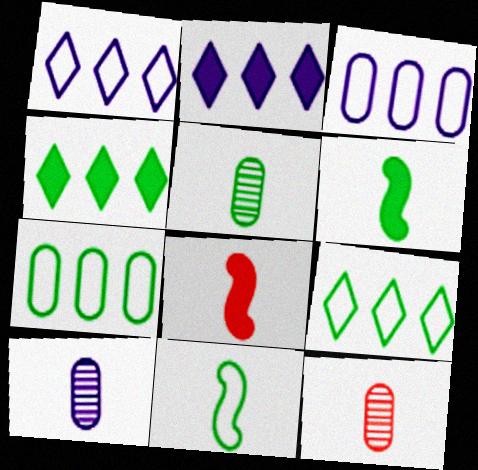[[5, 10, 12]]